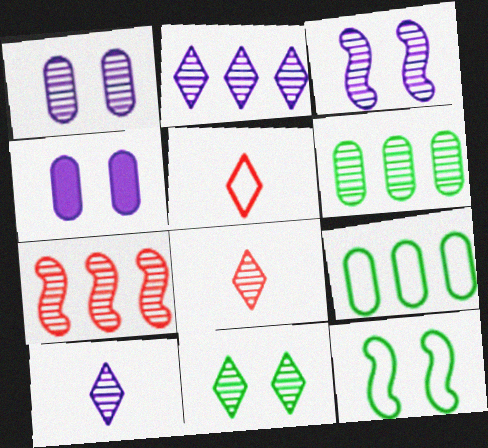[[2, 6, 7], 
[2, 8, 11], 
[3, 6, 8]]